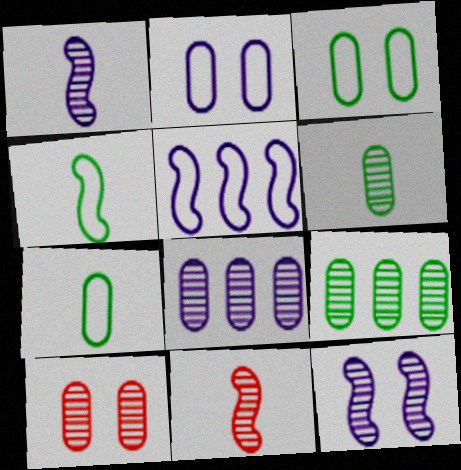[[6, 8, 10]]